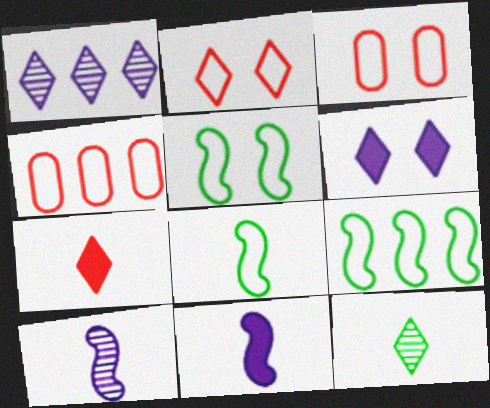[[5, 8, 9]]